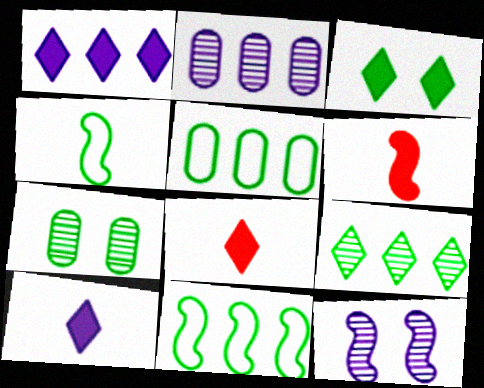[[1, 3, 8], 
[5, 8, 12], 
[6, 11, 12]]